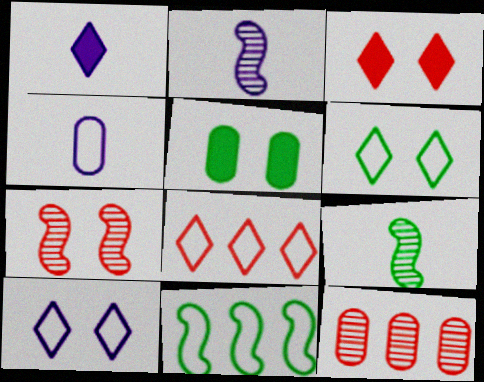[[1, 2, 4], 
[2, 5, 8], 
[4, 5, 12], 
[5, 7, 10]]